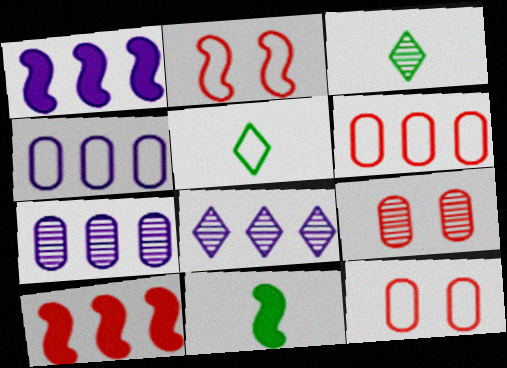[[1, 3, 12], 
[1, 4, 8], 
[1, 5, 9], 
[2, 4, 5], 
[8, 11, 12]]